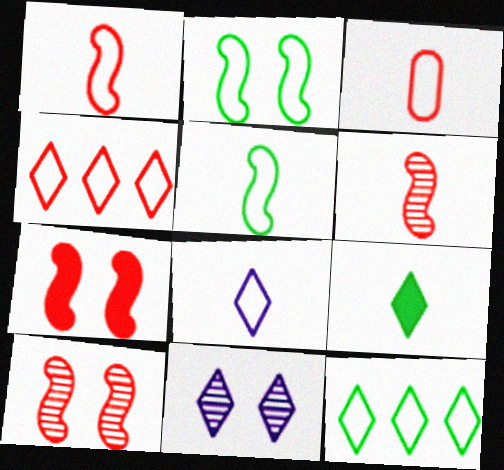[[3, 5, 8], 
[4, 9, 11]]